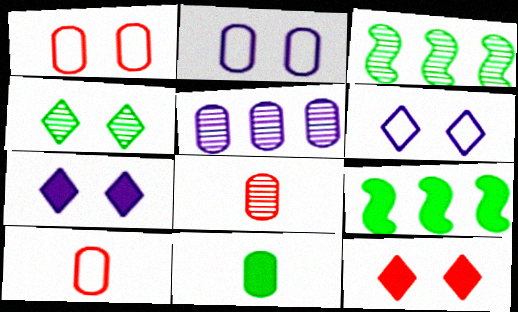[[1, 5, 11], 
[3, 7, 10], 
[4, 6, 12], 
[6, 8, 9]]